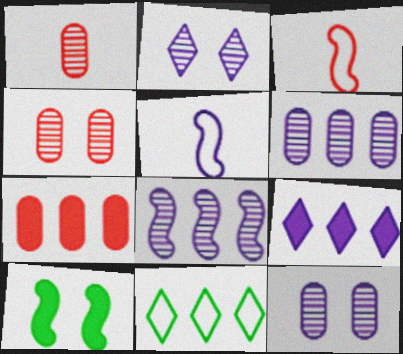[[3, 8, 10], 
[5, 9, 12], 
[7, 8, 11]]